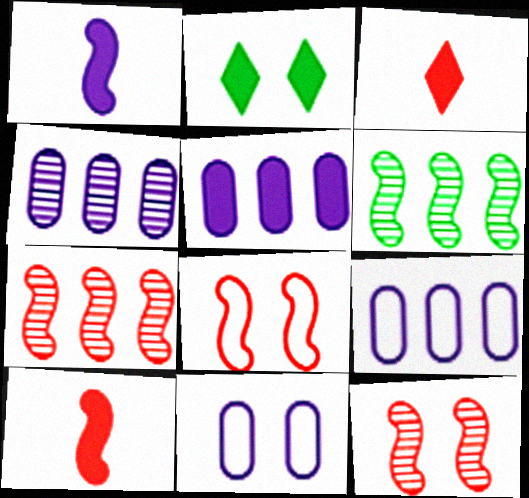[[1, 6, 8], 
[2, 5, 10], 
[2, 11, 12], 
[3, 6, 11], 
[4, 5, 9], 
[7, 8, 10]]